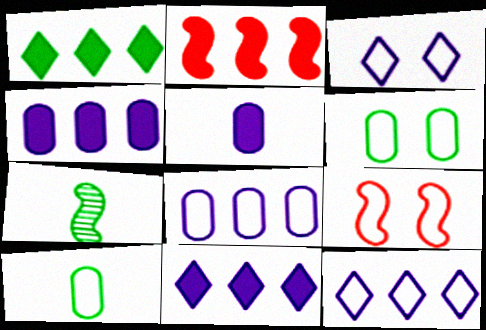[[1, 2, 4], 
[1, 6, 7], 
[3, 6, 9], 
[9, 10, 12]]